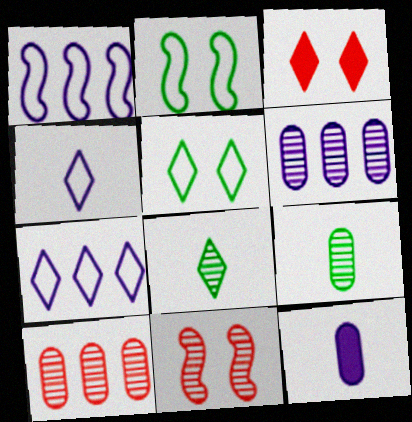[[1, 3, 9], 
[3, 7, 8], 
[6, 8, 11]]